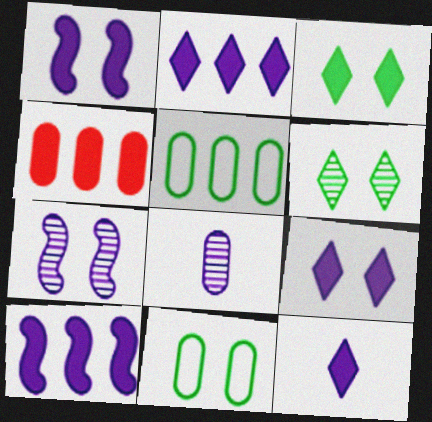[[2, 9, 12], 
[4, 8, 11]]